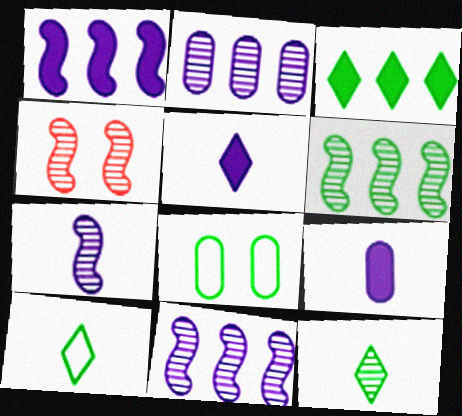[[2, 4, 12], 
[4, 6, 7]]